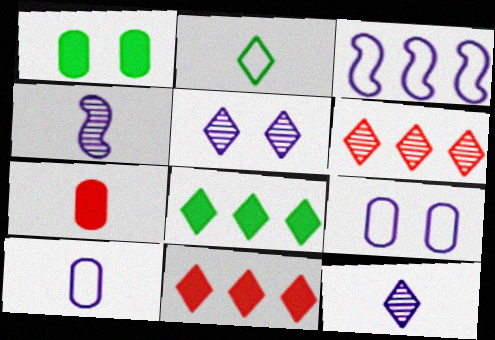[[2, 4, 7], 
[2, 5, 11]]